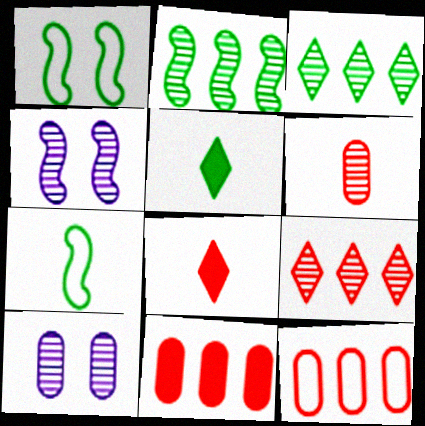[[3, 4, 6], 
[4, 5, 12]]